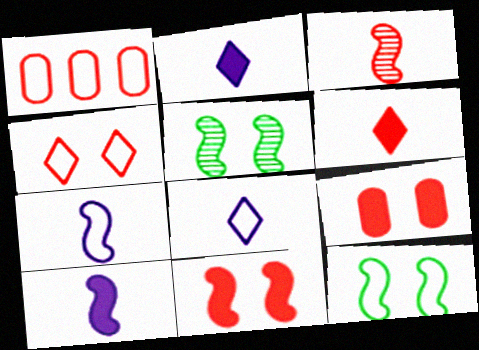[[1, 2, 5], 
[1, 8, 12]]